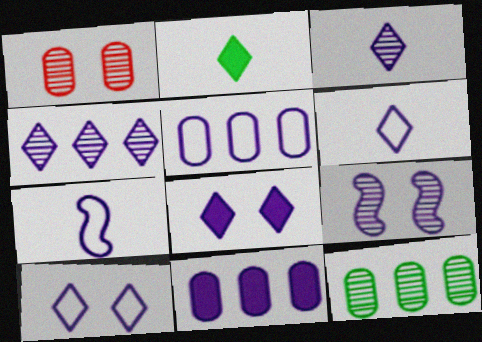[[4, 6, 8], 
[5, 7, 10], 
[6, 9, 11]]